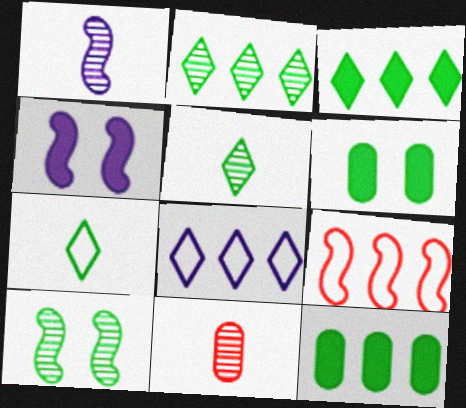[[1, 5, 11], 
[7, 10, 12]]